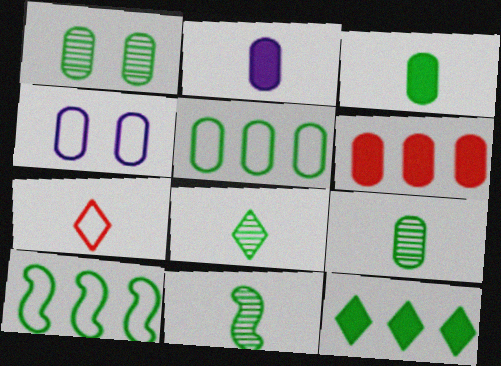[[1, 3, 5], 
[2, 7, 11], 
[4, 6, 9], 
[4, 7, 10], 
[8, 9, 11]]